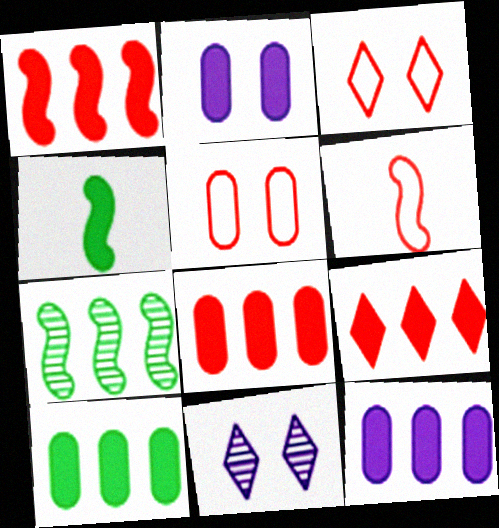[[1, 8, 9], 
[2, 4, 9], 
[6, 10, 11], 
[8, 10, 12]]